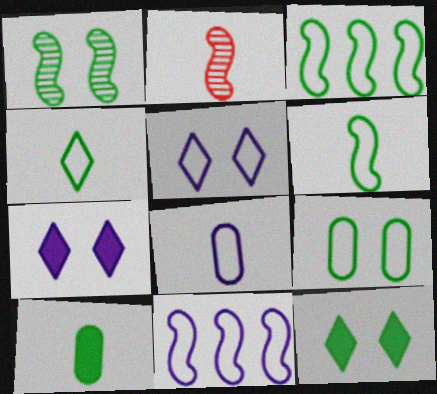[[1, 9, 12], 
[3, 4, 9], 
[5, 8, 11]]